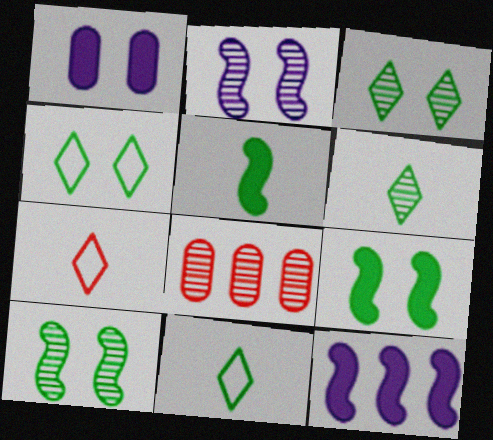[[2, 6, 8]]